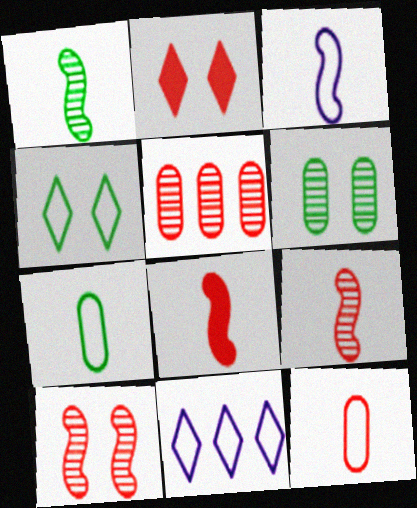[[1, 3, 8], 
[6, 8, 11]]